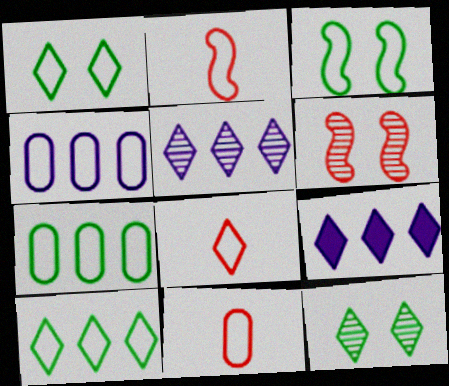[[1, 2, 4], 
[2, 8, 11], 
[3, 4, 8], 
[8, 9, 12]]